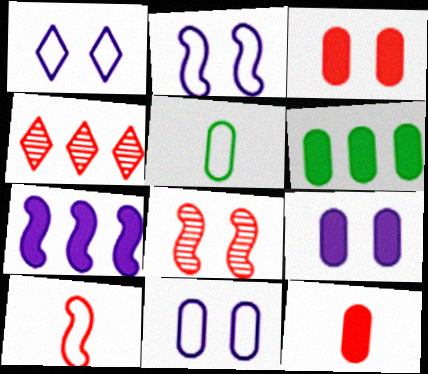[[1, 2, 11], 
[3, 4, 10], 
[6, 9, 12]]